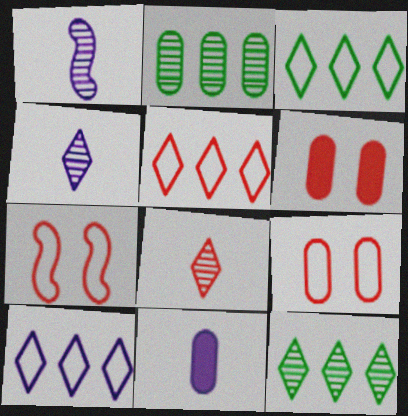[[1, 3, 6], 
[2, 9, 11], 
[3, 5, 10], 
[7, 11, 12]]